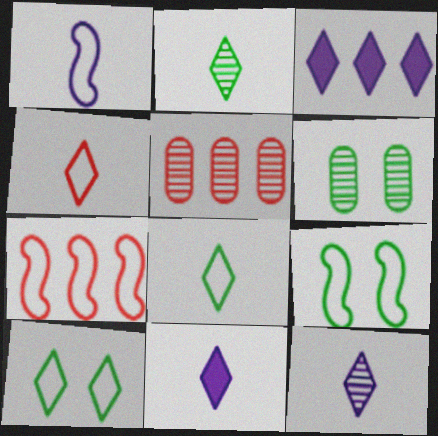[[1, 7, 9], 
[2, 4, 11], 
[5, 9, 11], 
[6, 7, 11]]